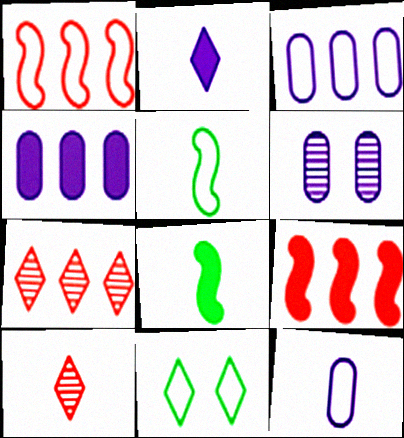[[1, 11, 12], 
[2, 7, 11], 
[4, 6, 12], 
[8, 10, 12]]